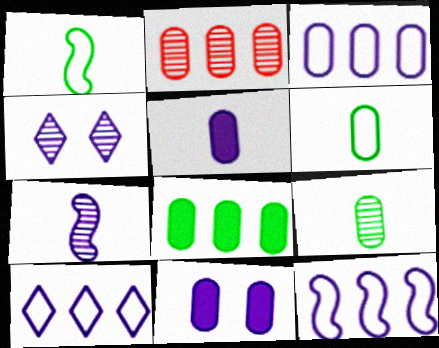[[2, 3, 8], 
[2, 6, 11], 
[3, 10, 12], 
[4, 5, 12], 
[7, 10, 11]]